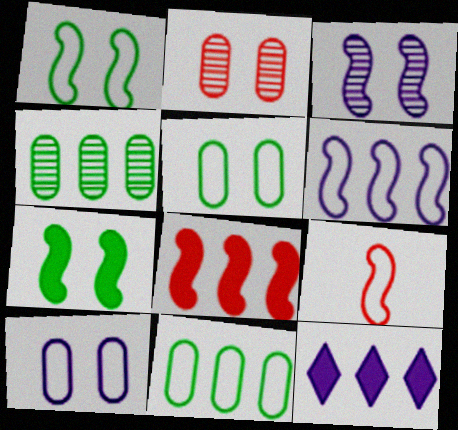[[1, 6, 9]]